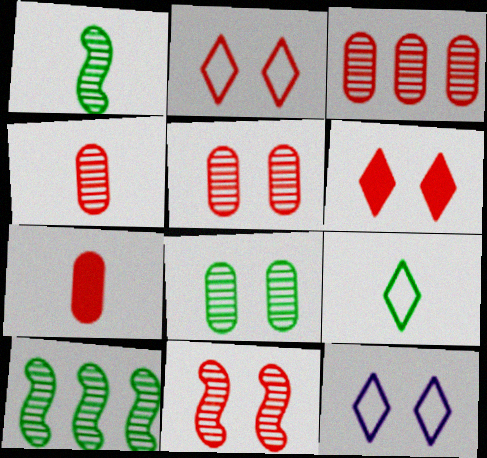[[3, 4, 5], 
[7, 10, 12]]